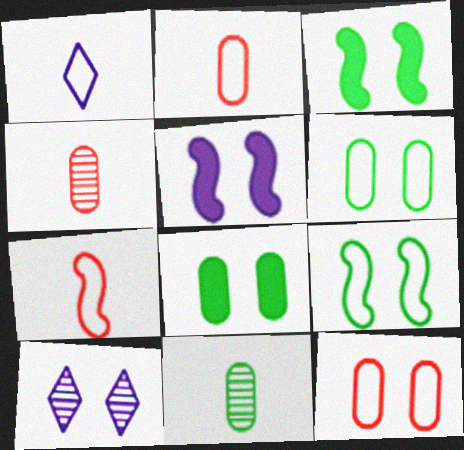[[3, 10, 12]]